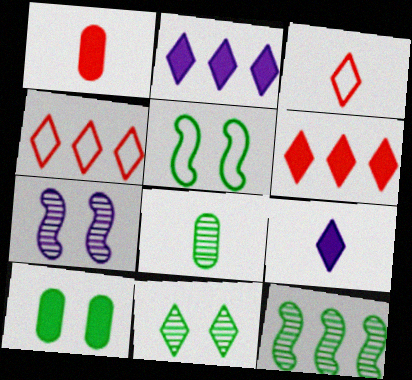[[2, 3, 11], 
[4, 9, 11], 
[5, 10, 11], 
[8, 11, 12]]